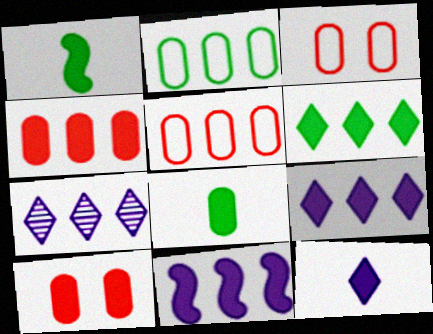[[1, 3, 7], 
[1, 9, 10], 
[4, 6, 11]]